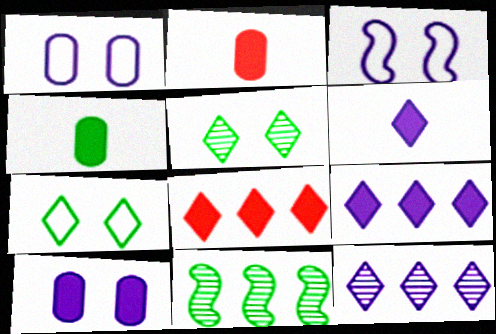[[4, 7, 11]]